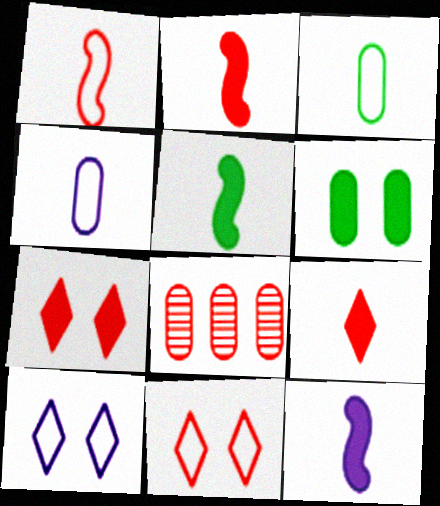[[1, 7, 8], 
[2, 5, 12], 
[2, 8, 11], 
[4, 6, 8], 
[5, 8, 10]]